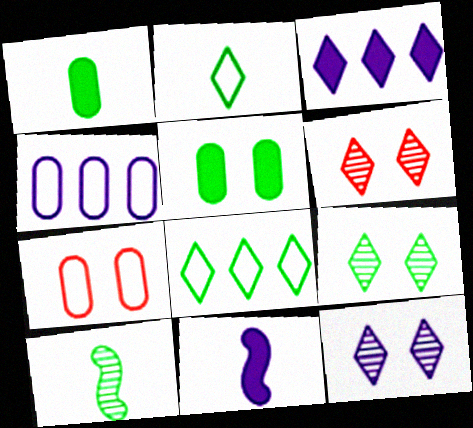[[1, 2, 10], 
[2, 3, 6], 
[3, 7, 10], 
[4, 11, 12], 
[5, 8, 10], 
[6, 9, 12]]